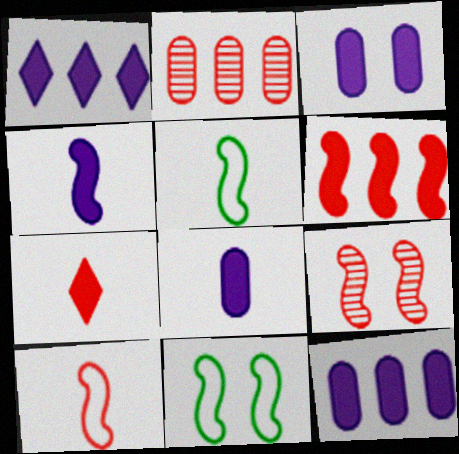[[1, 3, 4], 
[3, 8, 12], 
[6, 9, 10]]